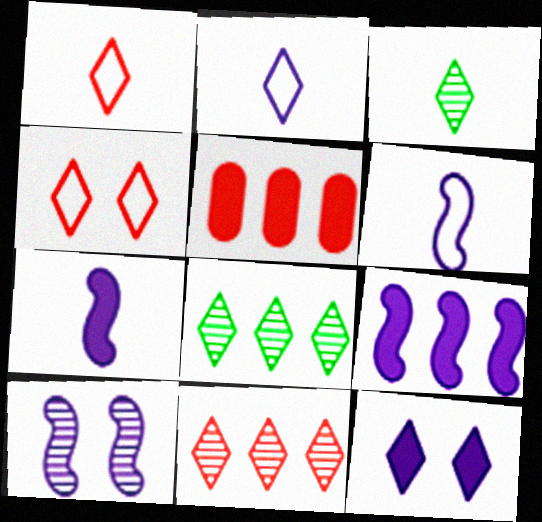[[1, 8, 12], 
[6, 9, 10]]